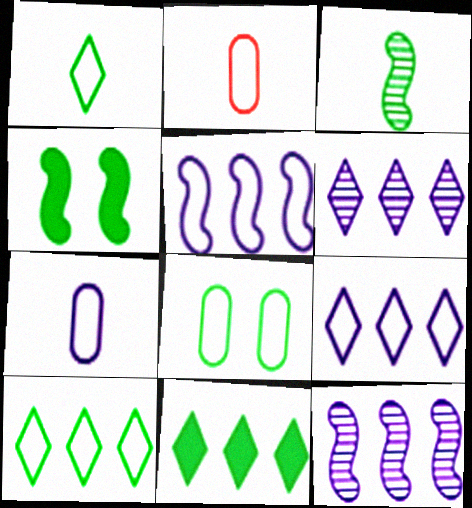[[2, 4, 6], 
[3, 8, 11]]